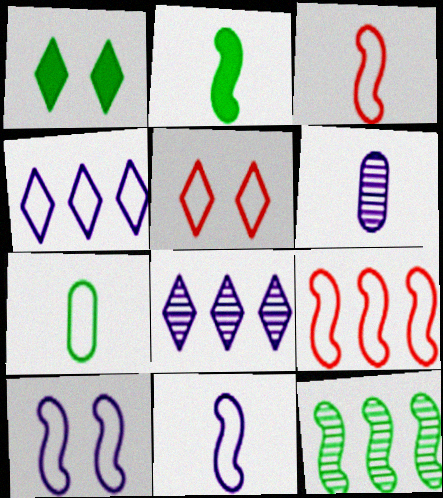[[1, 6, 9], 
[1, 7, 12]]